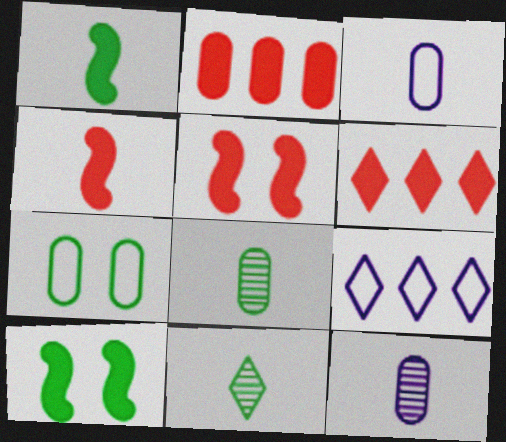[[2, 7, 12], 
[3, 4, 11], 
[5, 8, 9]]